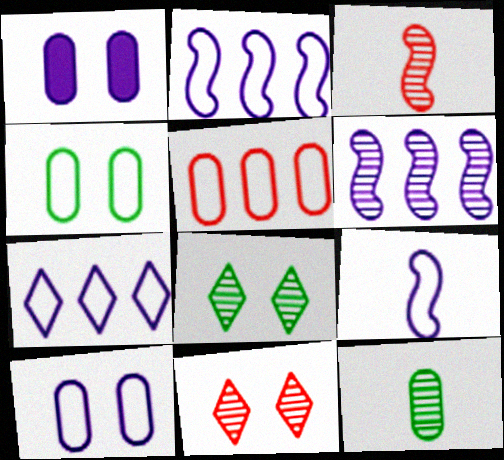[[1, 5, 12], 
[6, 11, 12], 
[7, 9, 10]]